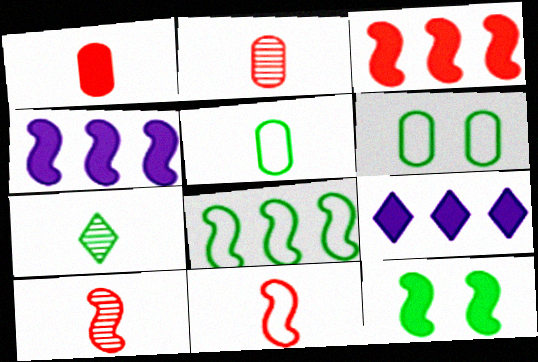[[1, 9, 12], 
[6, 9, 10]]